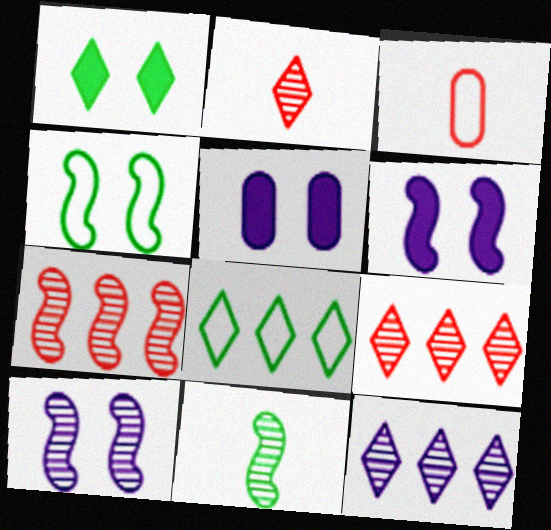[[7, 10, 11]]